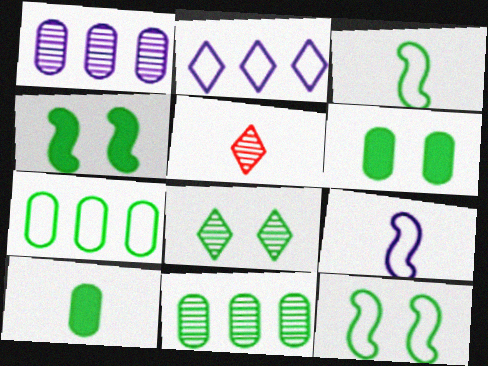[[5, 9, 10], 
[6, 8, 12]]